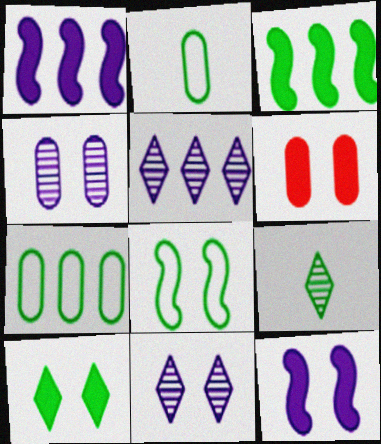[[6, 8, 11], 
[6, 10, 12]]